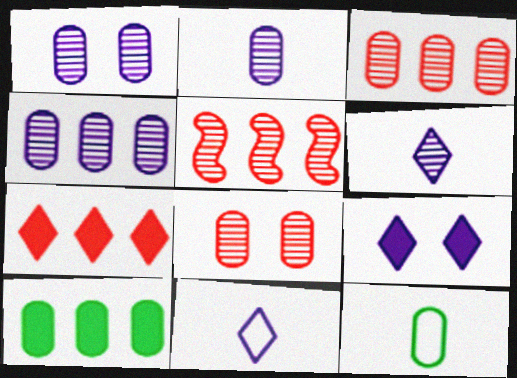[[1, 2, 4], 
[5, 9, 12]]